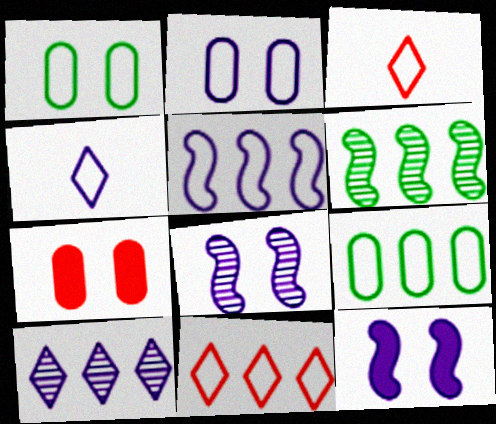[[1, 3, 5], 
[2, 4, 5], 
[4, 6, 7], 
[5, 9, 11]]